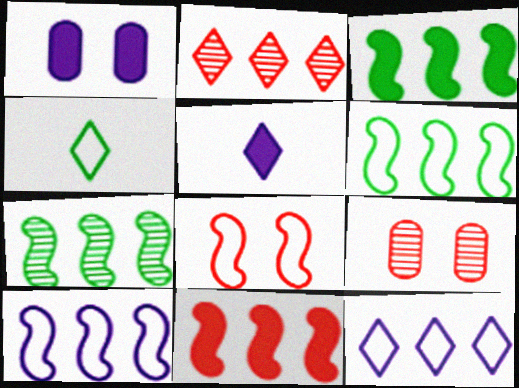[[3, 6, 7], 
[5, 6, 9], 
[7, 10, 11]]